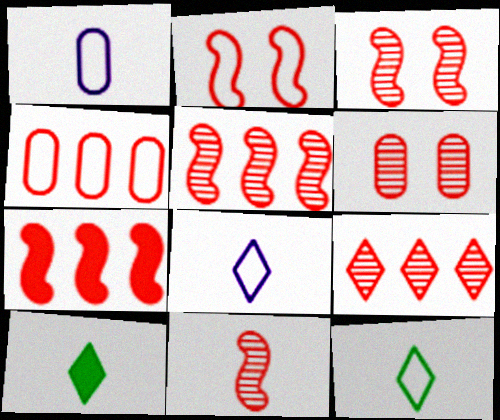[[1, 10, 11], 
[2, 7, 11], 
[3, 5, 11], 
[4, 7, 9], 
[6, 9, 11]]